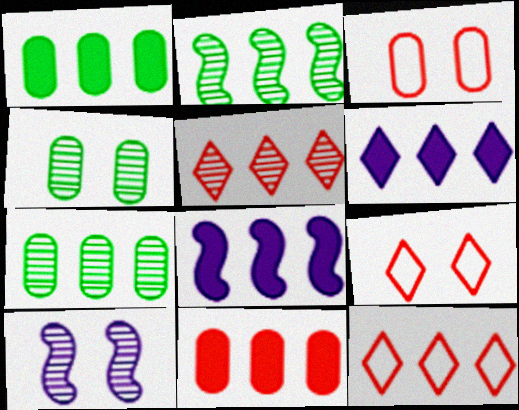[[7, 8, 12]]